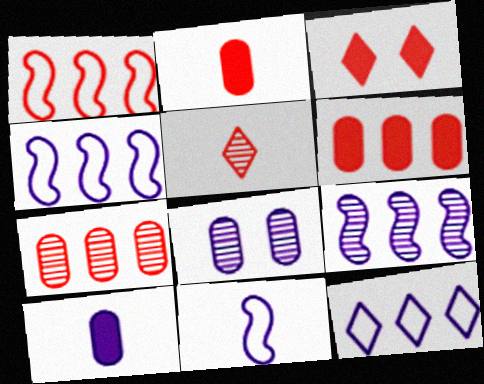[]